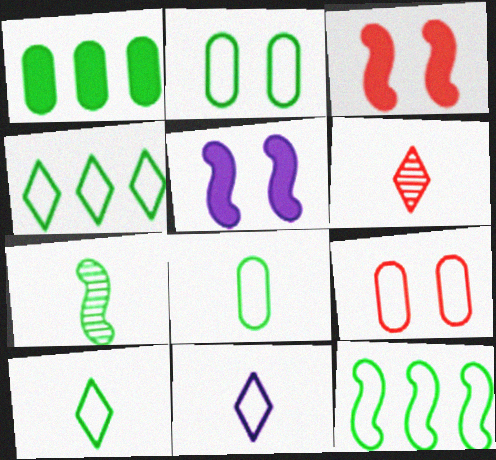[[2, 10, 12], 
[9, 11, 12]]